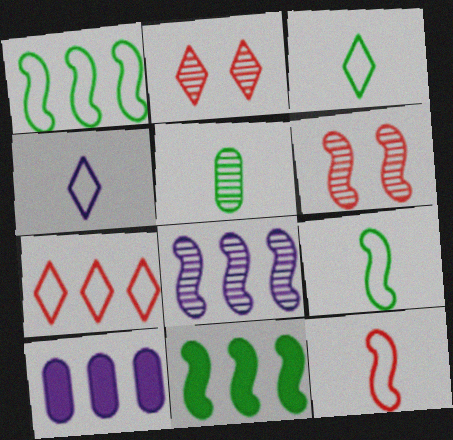[[2, 5, 8], 
[2, 9, 10], 
[3, 6, 10]]